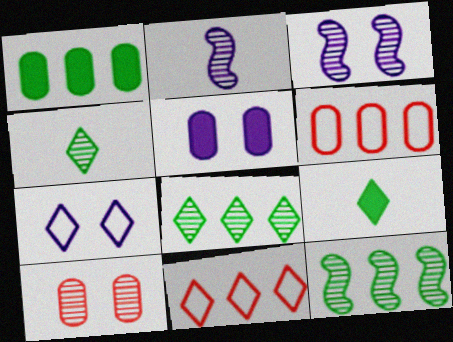[[2, 8, 10], 
[3, 5, 7], 
[3, 6, 9]]